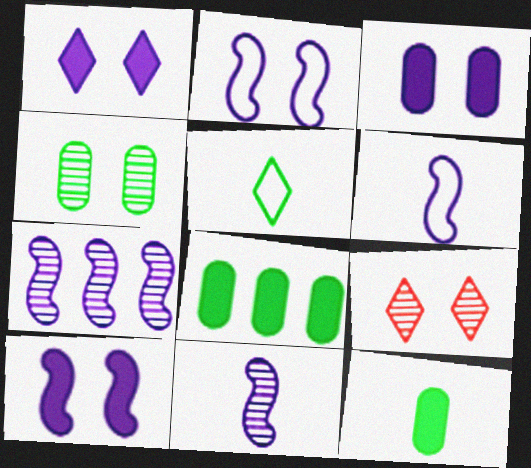[[1, 3, 10], 
[6, 7, 10], 
[6, 8, 9]]